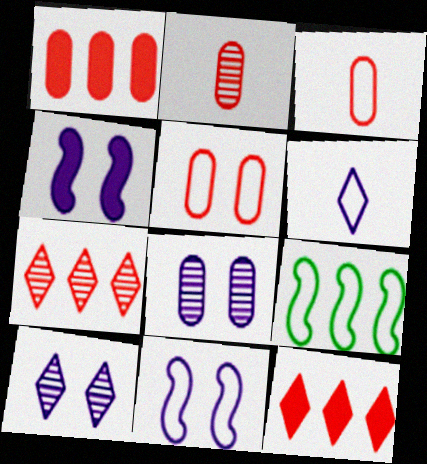[[1, 2, 5], 
[5, 6, 9]]